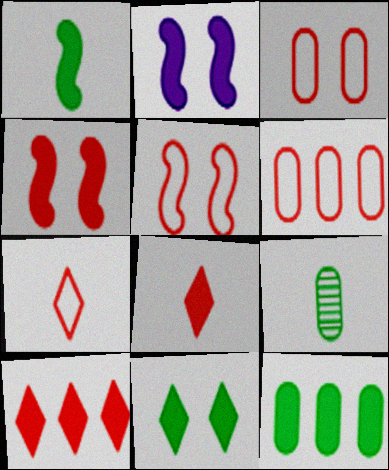[[1, 11, 12], 
[2, 8, 12], 
[5, 6, 7]]